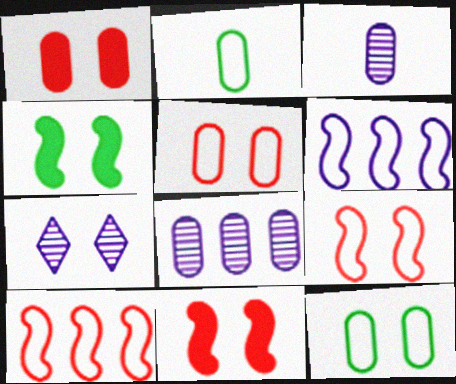[[1, 2, 8], 
[4, 5, 7], 
[7, 11, 12]]